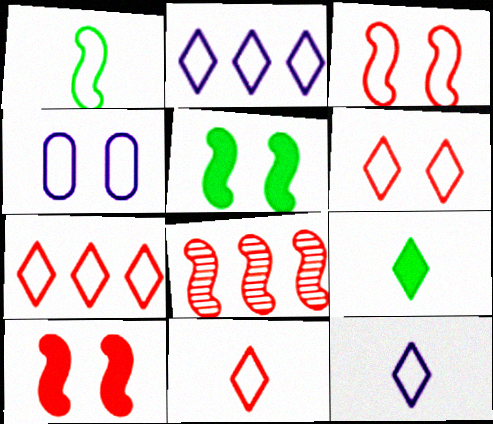[[1, 4, 7], 
[4, 8, 9], 
[6, 7, 11]]